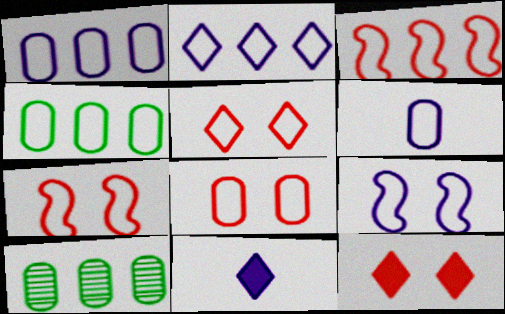[[2, 3, 4], 
[2, 6, 9], 
[4, 6, 8], 
[5, 7, 8], 
[7, 10, 11]]